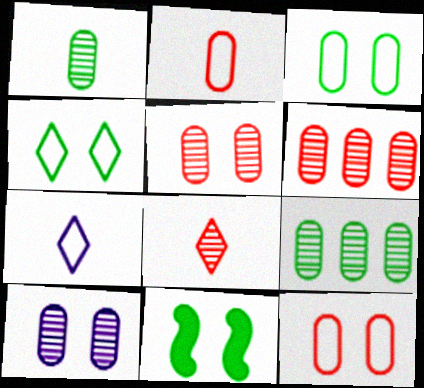[[1, 6, 10], 
[6, 7, 11]]